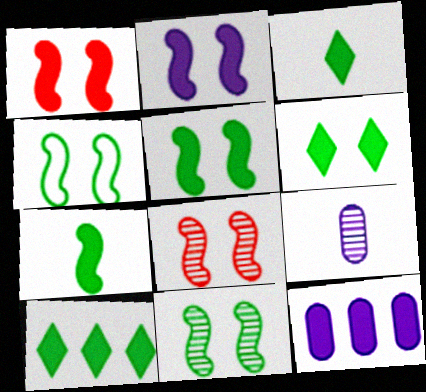[[1, 2, 5], 
[1, 3, 12], 
[2, 4, 8], 
[3, 6, 10], 
[4, 5, 11]]